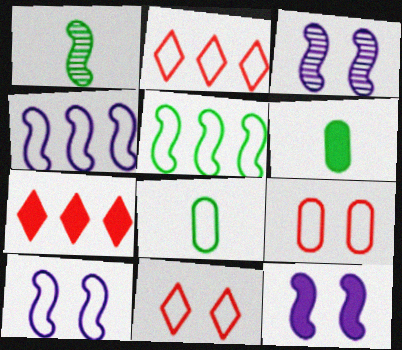[[2, 3, 6], 
[2, 8, 10], 
[3, 7, 8], 
[3, 10, 12], 
[4, 8, 11], 
[6, 7, 12]]